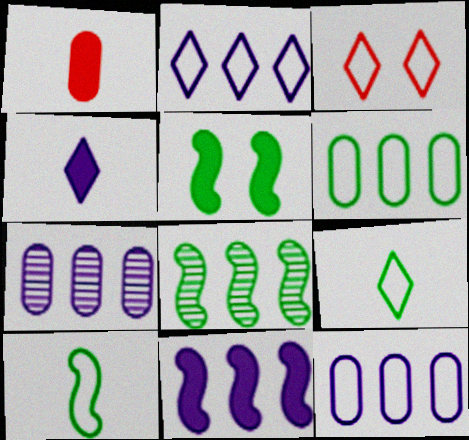[[2, 3, 9], 
[2, 7, 11], 
[3, 10, 12], 
[5, 8, 10]]